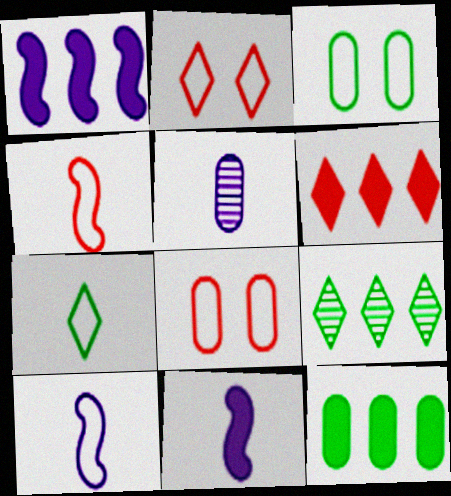[[1, 6, 12], 
[5, 8, 12], 
[8, 9, 11]]